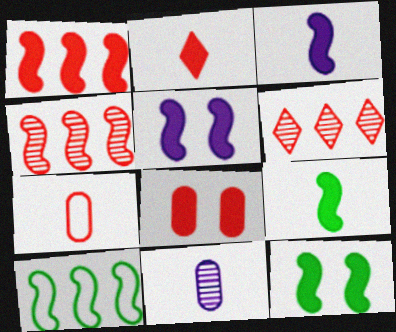[[1, 2, 8], 
[1, 3, 12], 
[1, 5, 9]]